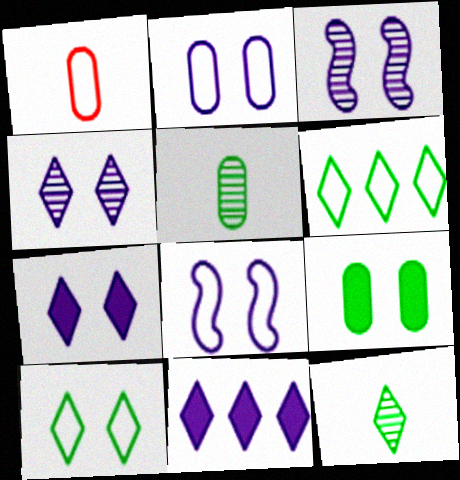[[1, 6, 8], 
[2, 3, 7]]